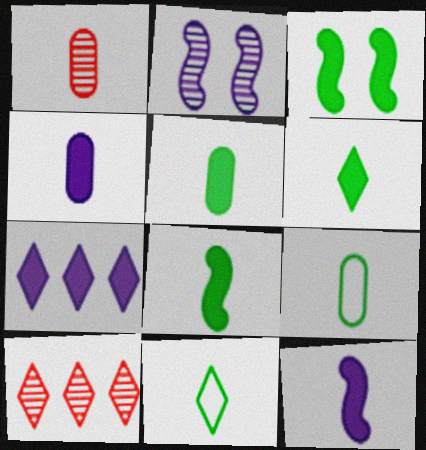[[1, 4, 9], 
[1, 11, 12], 
[5, 6, 8]]